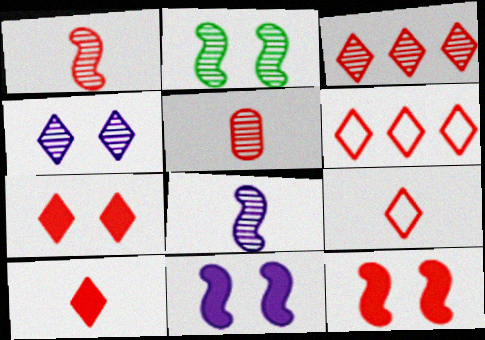[[3, 7, 9], 
[5, 6, 12]]